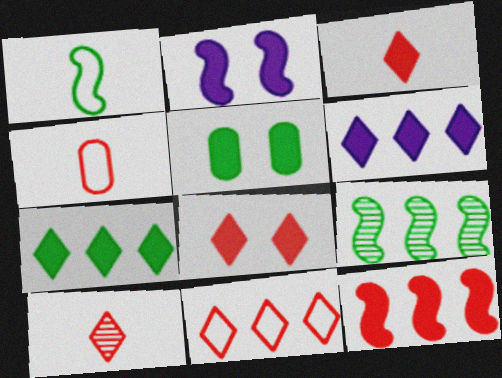[[2, 5, 8], 
[8, 10, 11]]